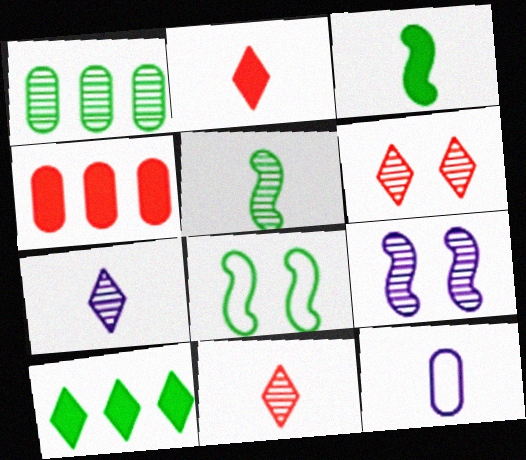[[1, 9, 11], 
[2, 5, 12], 
[3, 11, 12], 
[4, 7, 8]]